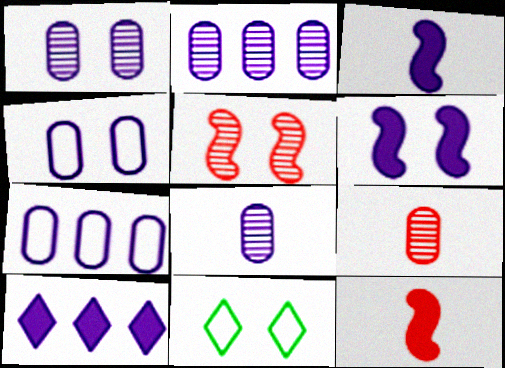[[1, 2, 8], 
[2, 11, 12]]